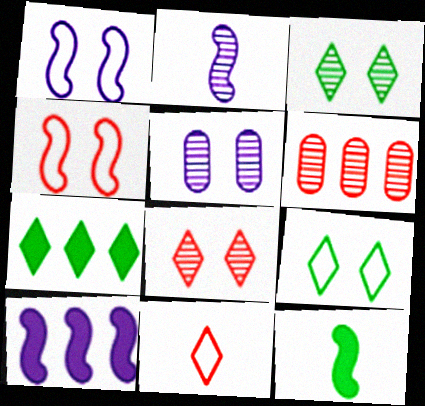[[1, 2, 10], 
[2, 3, 6]]